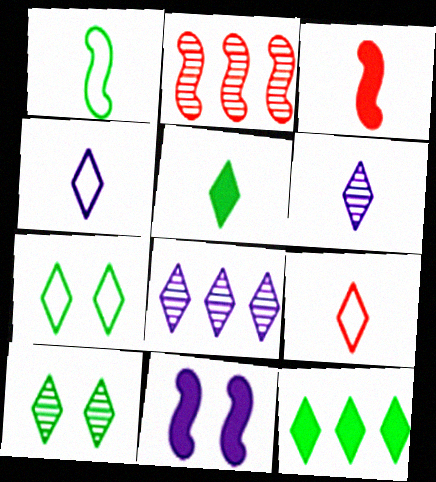[[1, 2, 11], 
[5, 6, 9]]